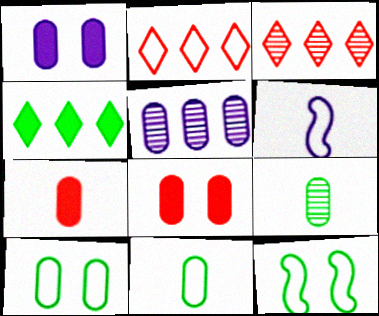[[2, 6, 10], 
[4, 9, 12], 
[5, 7, 10], 
[5, 8, 11]]